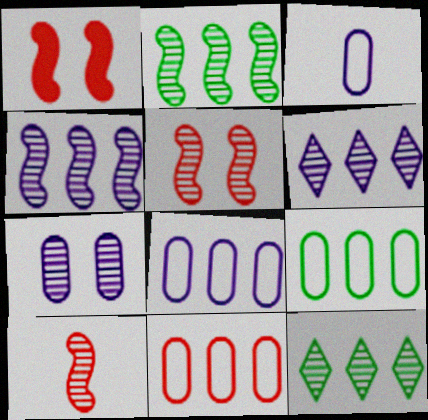[[1, 3, 12], 
[7, 10, 12], 
[8, 9, 11]]